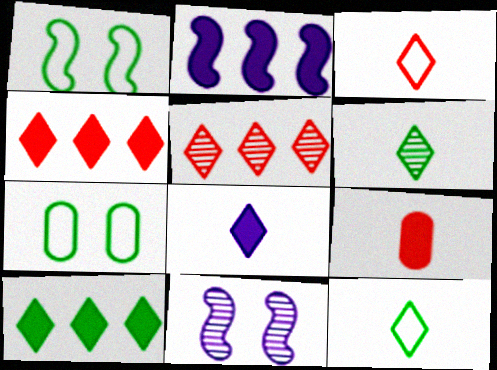[[3, 6, 8]]